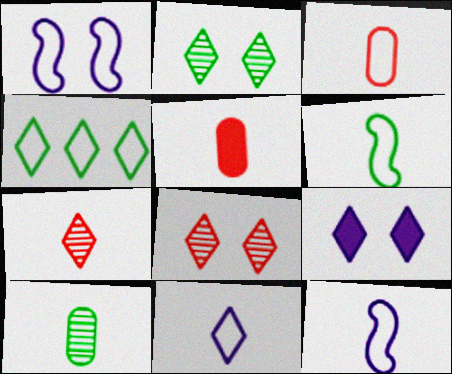[[1, 3, 4], 
[3, 6, 11], 
[4, 7, 9]]